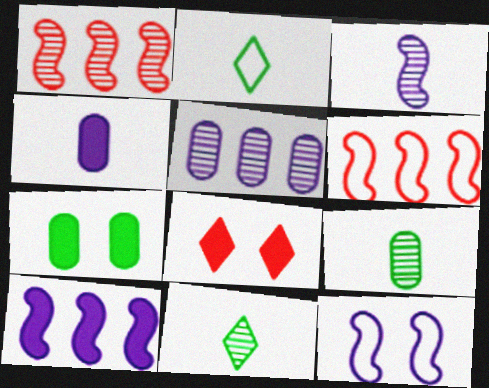[[3, 10, 12]]